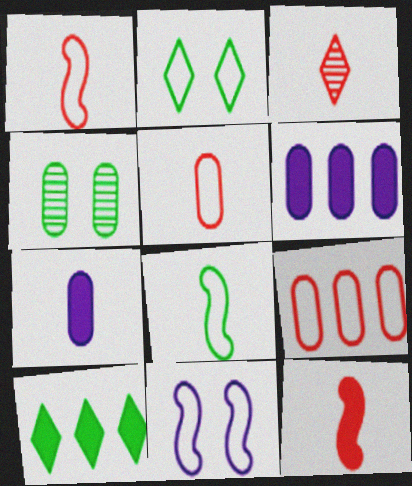[[3, 5, 12], 
[3, 7, 8], 
[4, 5, 6], 
[4, 7, 9], 
[4, 8, 10]]